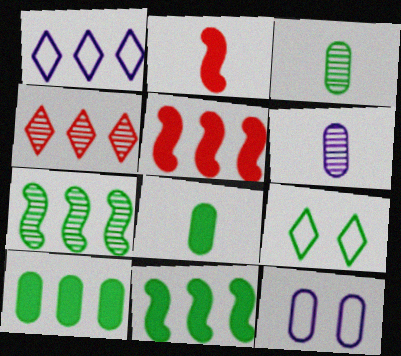[[3, 9, 11], 
[5, 6, 9], 
[7, 8, 9]]